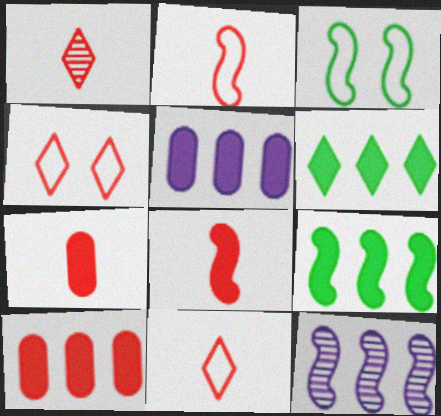[[1, 2, 7], 
[1, 3, 5], 
[3, 8, 12]]